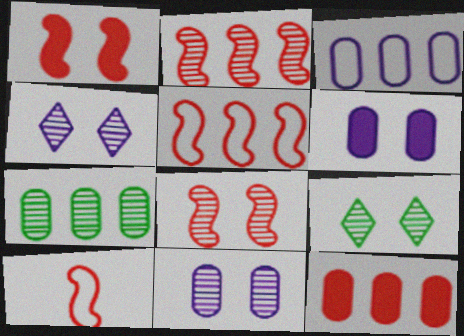[[1, 2, 10], 
[3, 7, 12], 
[8, 9, 11]]